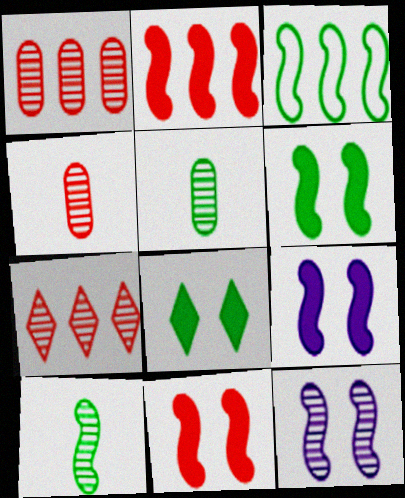[[3, 5, 8], 
[3, 6, 10], 
[5, 7, 12], 
[6, 9, 11]]